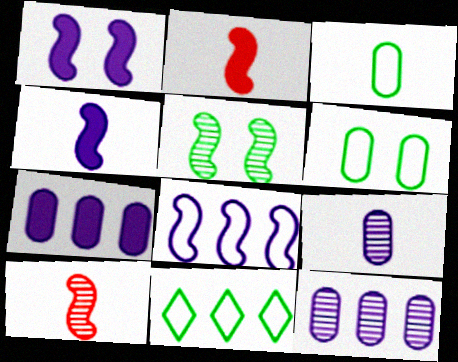[[2, 5, 8]]